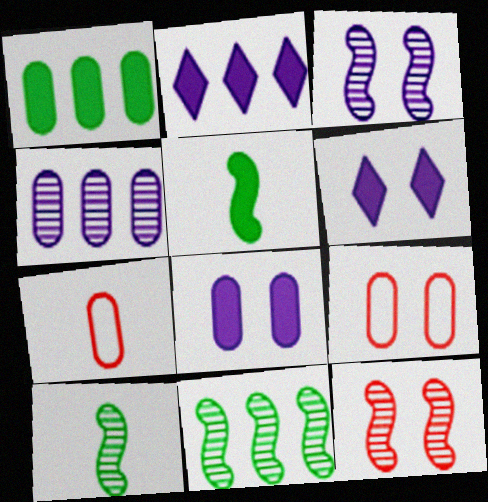[[2, 9, 10], 
[6, 7, 11]]